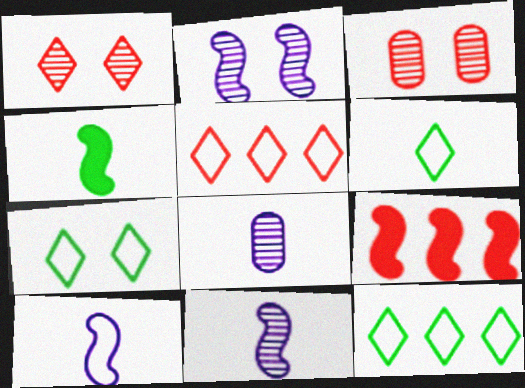[[6, 7, 12], 
[7, 8, 9]]